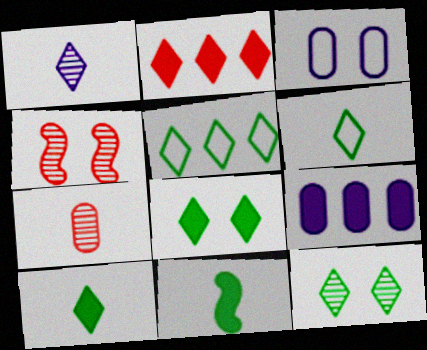[[3, 4, 8], 
[4, 6, 9], 
[5, 10, 12]]